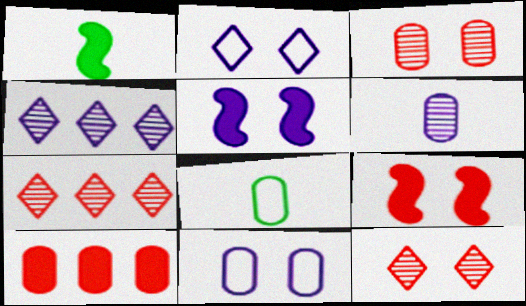[[1, 7, 11], 
[4, 8, 9], 
[5, 7, 8]]